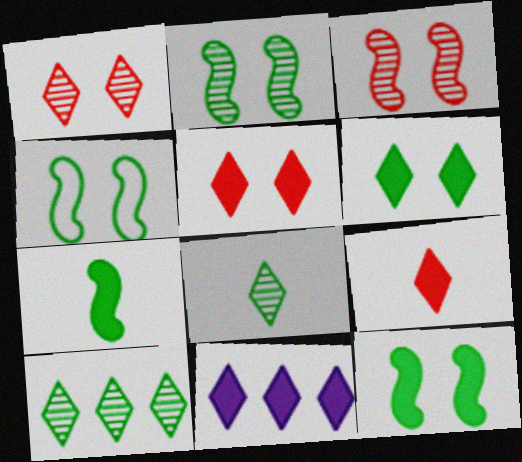[[2, 4, 12], 
[6, 9, 11]]